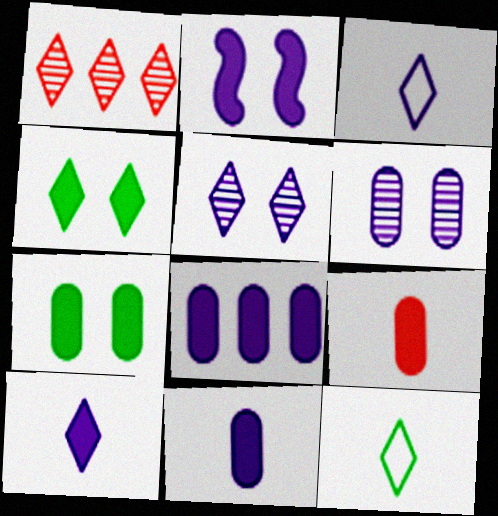[[1, 3, 4], 
[2, 8, 10], 
[7, 8, 9]]